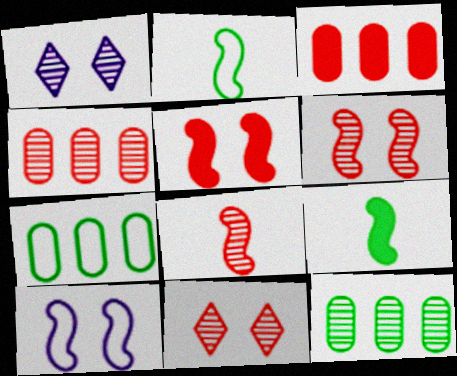[[1, 2, 3], 
[1, 8, 12], 
[4, 8, 11]]